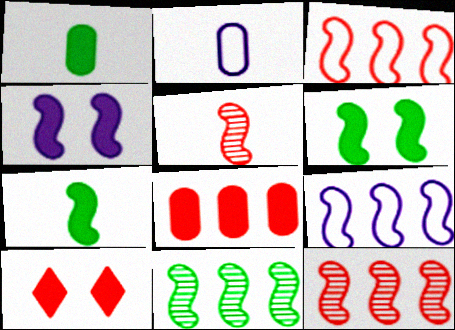[[2, 10, 11], 
[5, 6, 9]]